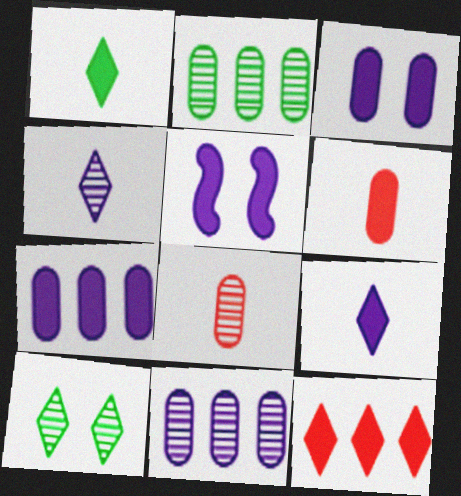[[5, 7, 9]]